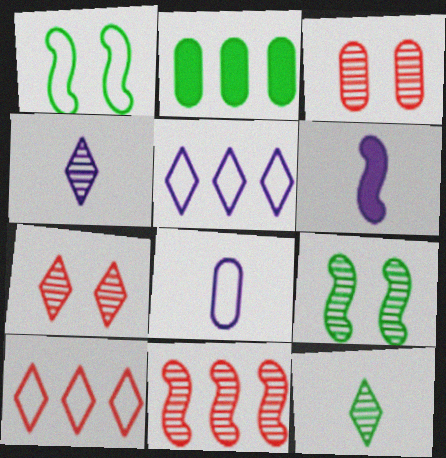[[1, 2, 12], 
[1, 6, 11], 
[1, 8, 10], 
[2, 3, 8], 
[2, 5, 11], 
[4, 6, 8]]